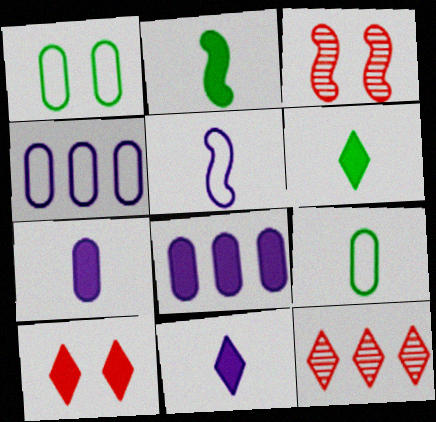[[2, 8, 10], 
[3, 4, 6]]